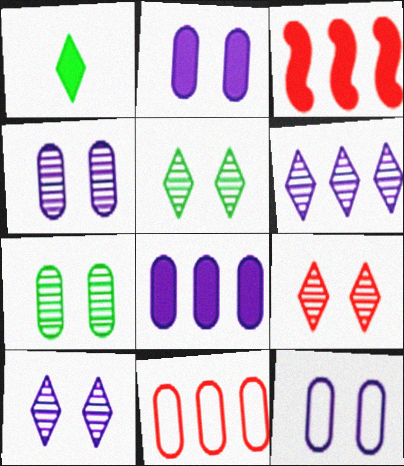[[1, 2, 3], 
[2, 4, 12], 
[5, 9, 10]]